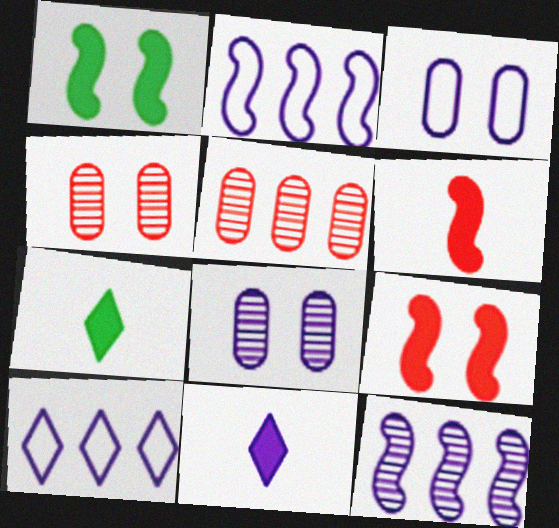[[2, 4, 7], 
[2, 8, 11], 
[3, 11, 12]]